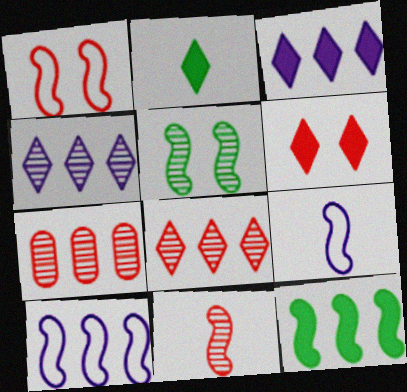[[2, 3, 6]]